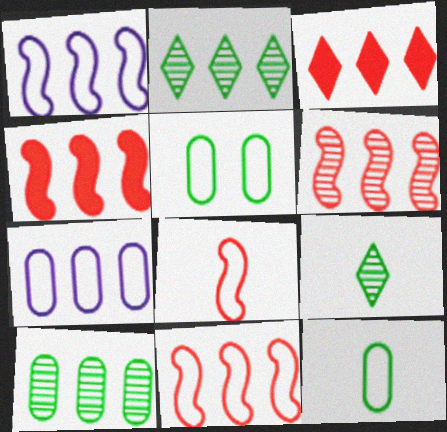[[1, 3, 10], 
[2, 4, 7], 
[4, 6, 11]]